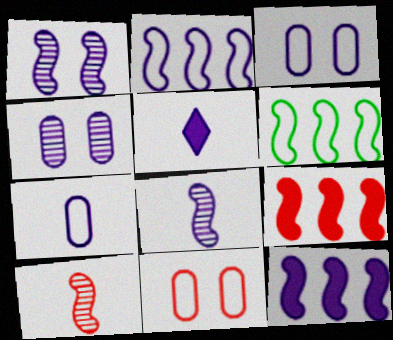[[2, 4, 5], 
[5, 7, 8]]